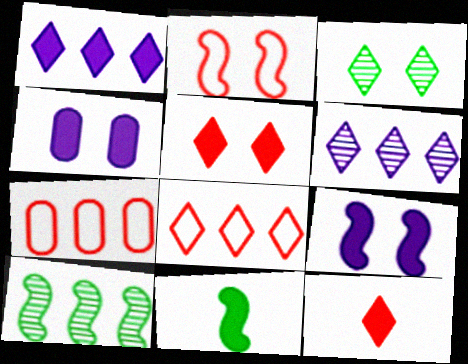[[1, 7, 10], 
[2, 3, 4]]